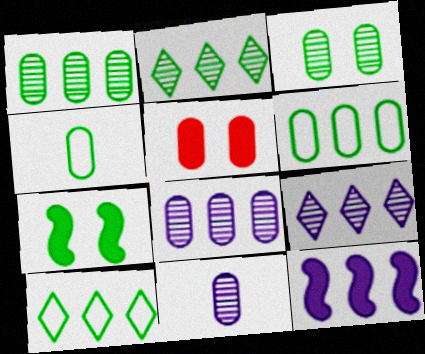[[2, 4, 7], 
[4, 5, 8], 
[5, 6, 11]]